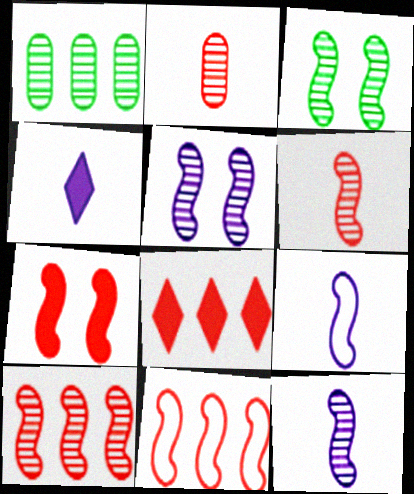[[3, 10, 12], 
[6, 7, 11]]